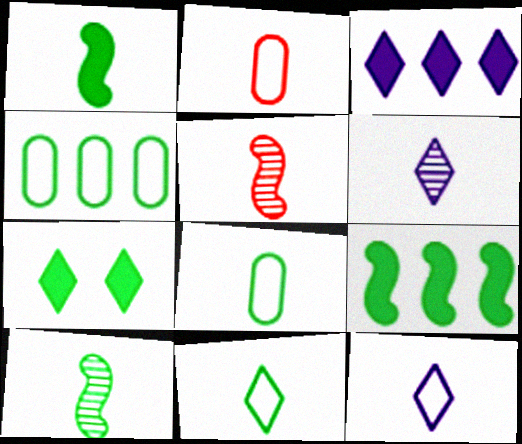[[1, 2, 6], 
[4, 7, 10]]